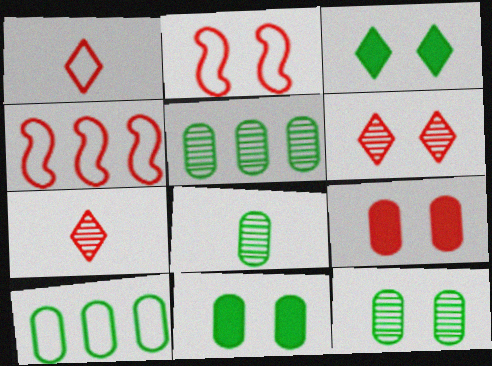[[2, 6, 9], 
[4, 7, 9], 
[5, 8, 12], 
[8, 10, 11]]